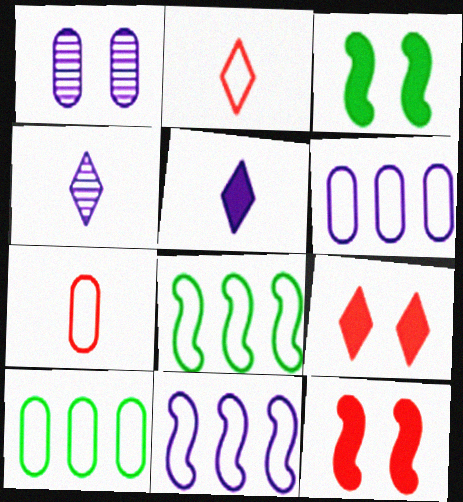[[1, 5, 11], 
[4, 10, 12]]